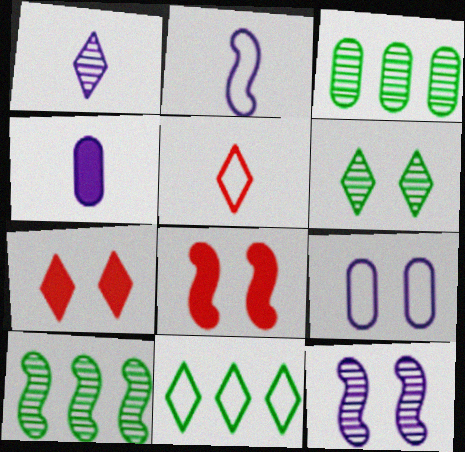[[1, 2, 4], 
[1, 7, 11], 
[2, 3, 7], 
[2, 8, 10], 
[6, 8, 9]]